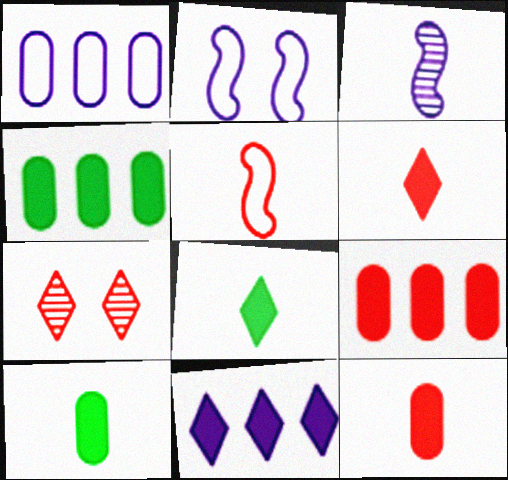[[5, 7, 9]]